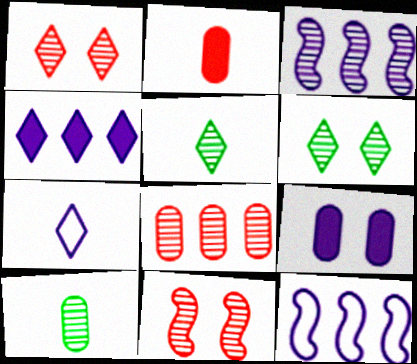[[1, 3, 10], 
[2, 6, 12], 
[3, 7, 9]]